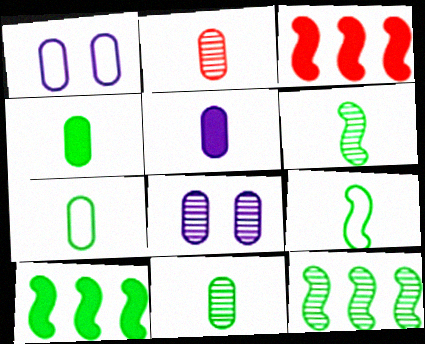[[2, 5, 7], 
[4, 7, 11]]